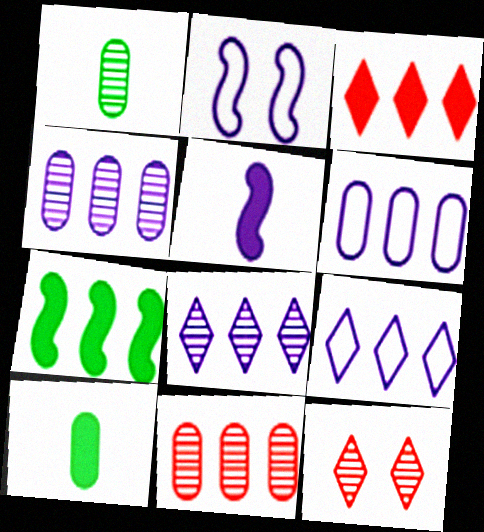[[1, 2, 3], 
[7, 9, 11]]